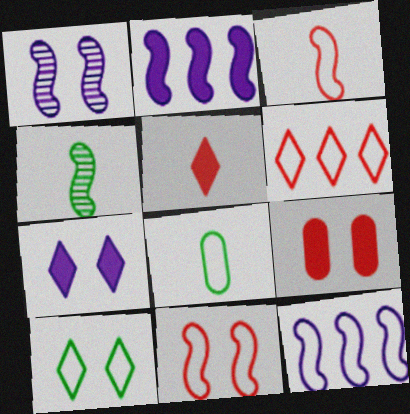[[1, 9, 10], 
[2, 4, 11]]